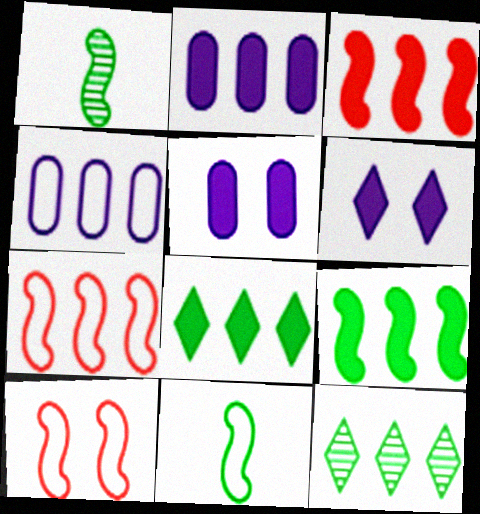[[2, 3, 8], 
[2, 7, 12], 
[3, 4, 12]]